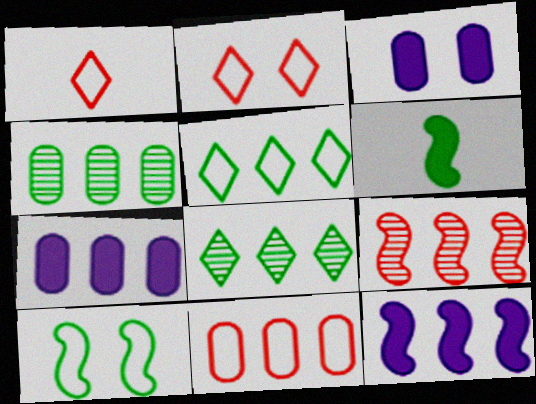[[4, 7, 11], 
[5, 7, 9], 
[8, 11, 12]]